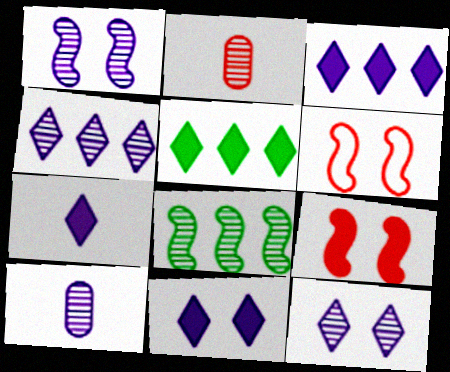[[1, 4, 10], 
[2, 8, 12], 
[3, 7, 11], 
[5, 6, 10]]